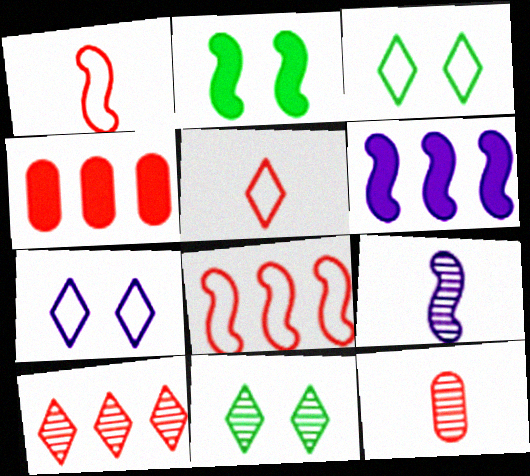[[2, 8, 9], 
[3, 4, 9], 
[3, 6, 12], 
[4, 8, 10]]